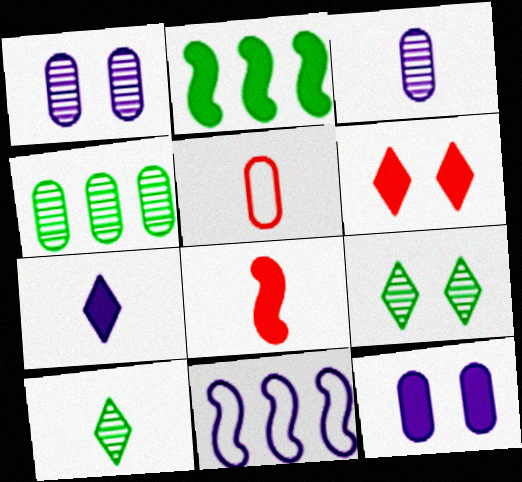[[1, 7, 11], 
[4, 5, 12]]